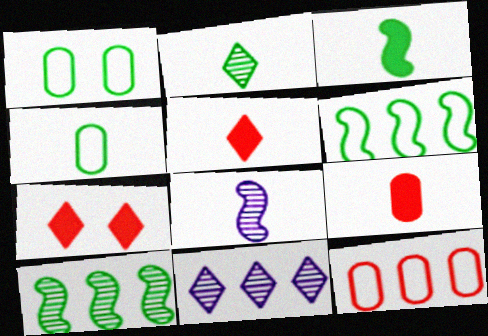[[2, 3, 4], 
[4, 5, 8]]